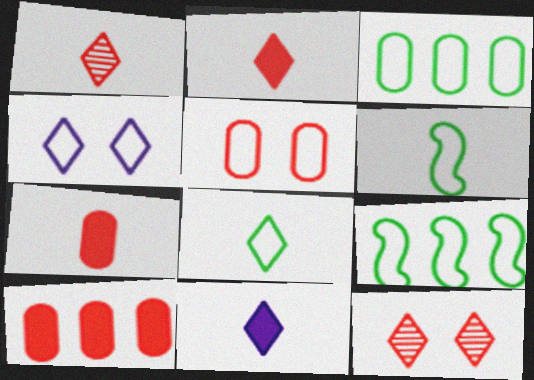[[1, 8, 11]]